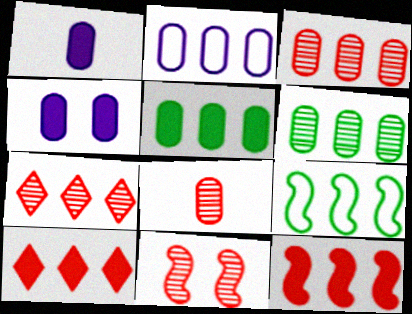[[2, 3, 5], 
[7, 8, 11]]